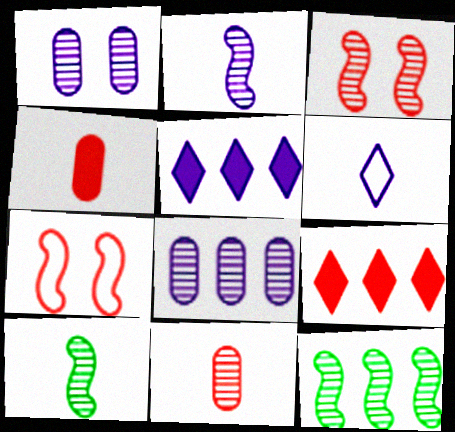[[2, 3, 12], 
[4, 6, 10], 
[7, 9, 11]]